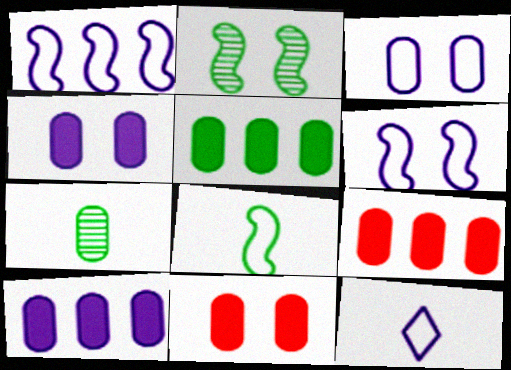[[1, 3, 12], 
[2, 9, 12], 
[3, 7, 9], 
[5, 9, 10]]